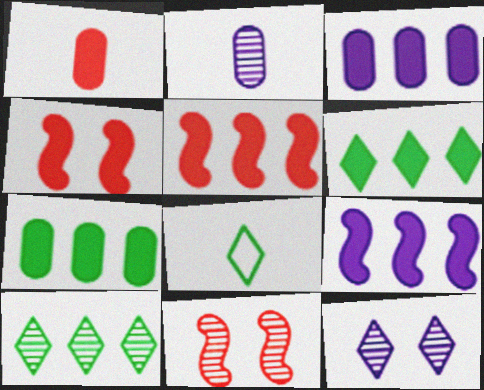[[2, 10, 11], 
[3, 5, 6], 
[3, 8, 11]]